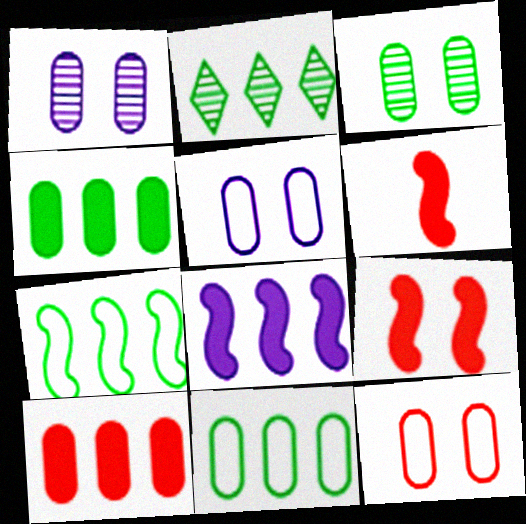[[2, 4, 7], 
[2, 5, 6]]